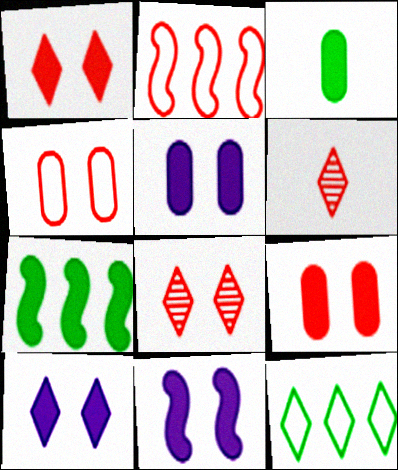[[2, 6, 9], 
[5, 10, 11], 
[6, 10, 12]]